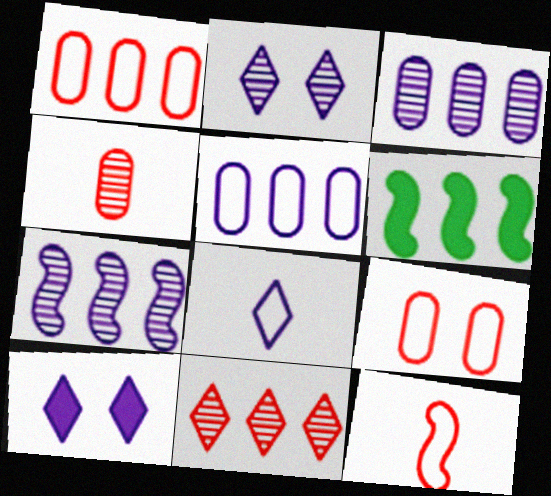[[5, 6, 11]]